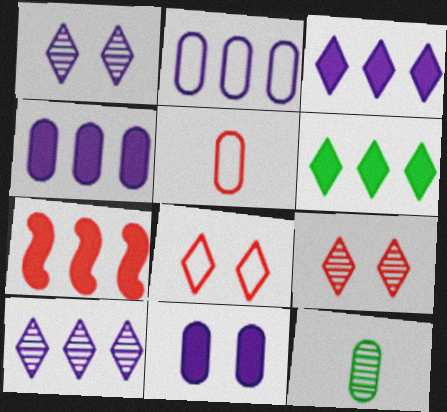[[4, 6, 7], 
[5, 7, 9]]